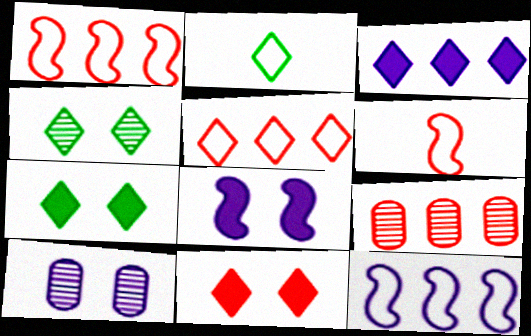[[2, 8, 9], 
[6, 9, 11]]